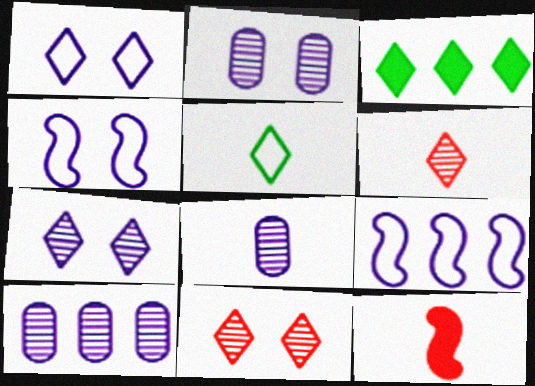[[1, 3, 6], 
[2, 8, 10], 
[5, 8, 12]]